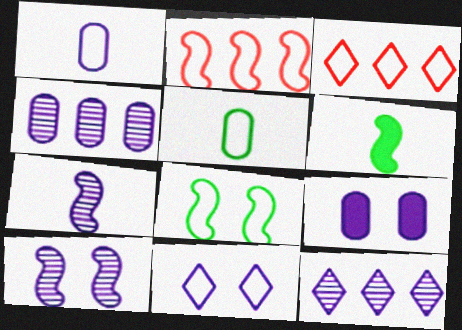[[1, 3, 8], 
[1, 4, 9], 
[2, 5, 11], 
[2, 6, 10], 
[9, 10, 11]]